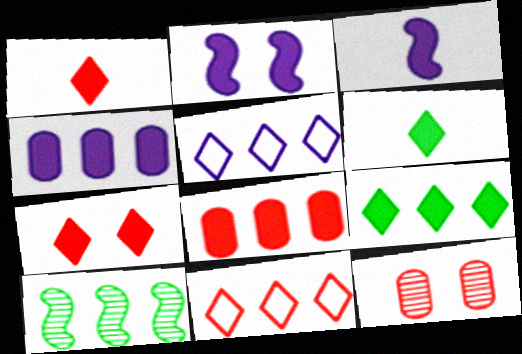[[2, 6, 8], 
[4, 10, 11], 
[5, 8, 10]]